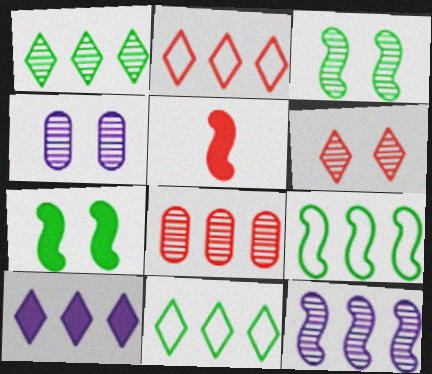[[1, 2, 10], 
[1, 8, 12], 
[3, 4, 6], 
[4, 5, 11], 
[8, 9, 10]]